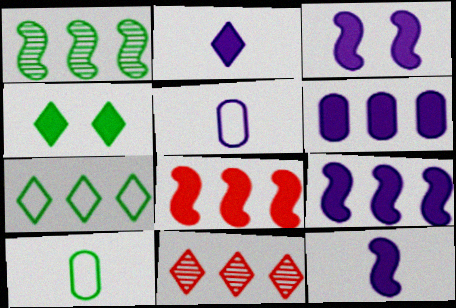[[1, 4, 10], 
[2, 3, 6], 
[3, 9, 12], 
[3, 10, 11]]